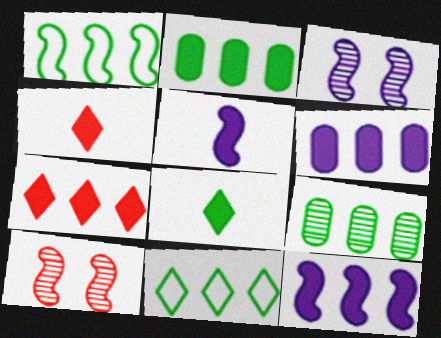[[1, 5, 10], 
[2, 7, 12]]